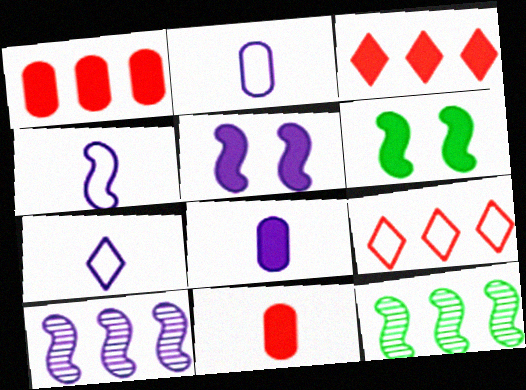[[2, 4, 7], 
[3, 6, 8], 
[4, 5, 10]]